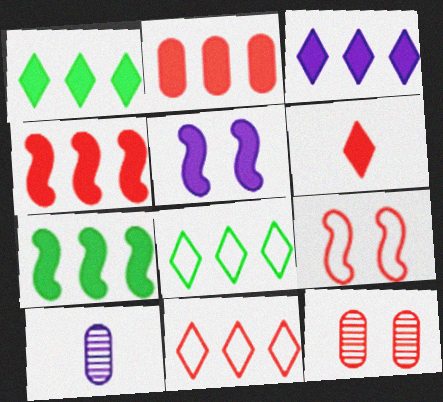[[1, 9, 10], 
[2, 3, 7]]